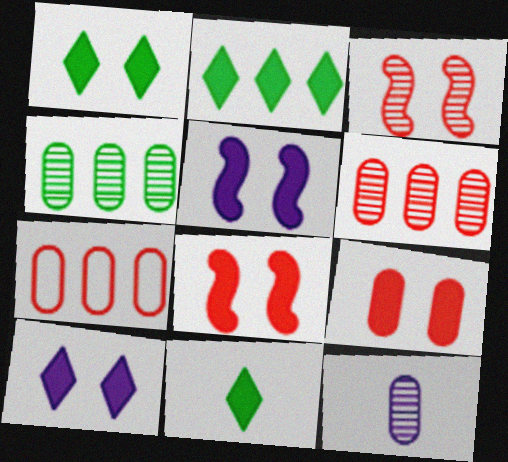[[1, 2, 11], 
[1, 5, 9]]